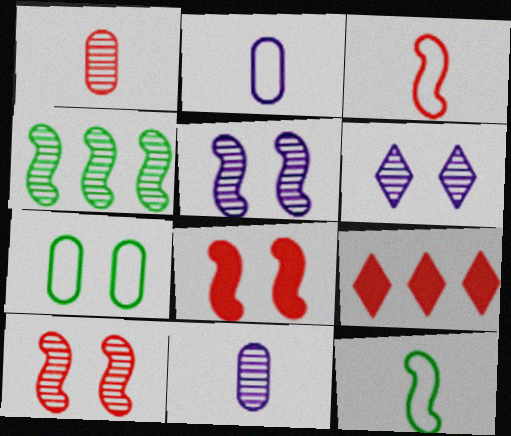[[1, 4, 6], 
[6, 7, 8]]